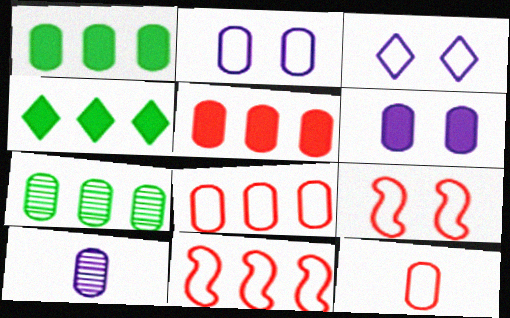[[4, 9, 10], 
[6, 7, 12]]